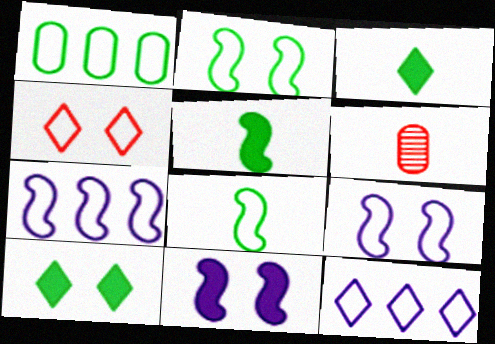[[6, 7, 10]]